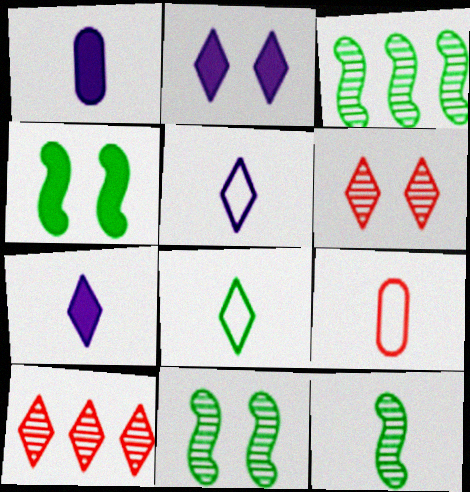[[2, 3, 9], 
[2, 8, 10], 
[3, 11, 12], 
[7, 9, 12]]